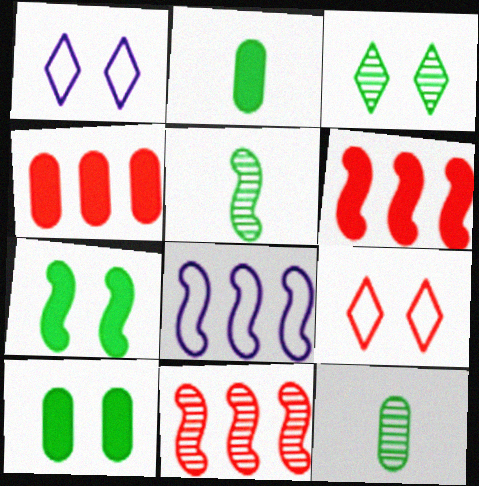[[1, 2, 11], 
[1, 4, 5], 
[1, 6, 12]]